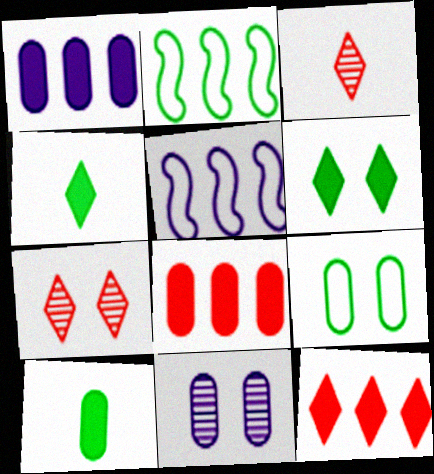[[5, 7, 10]]